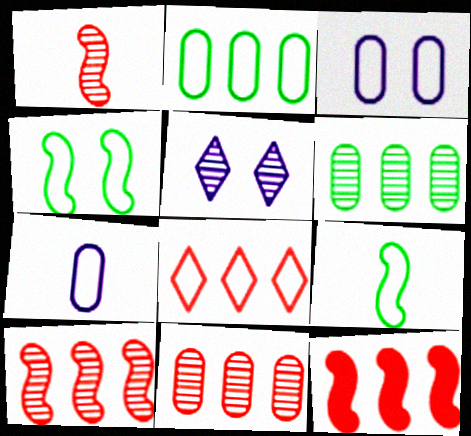[[1, 5, 6], 
[3, 8, 9], 
[4, 7, 8], 
[8, 11, 12]]